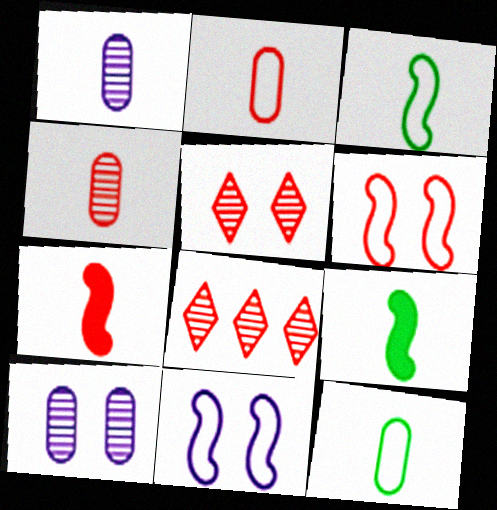[]